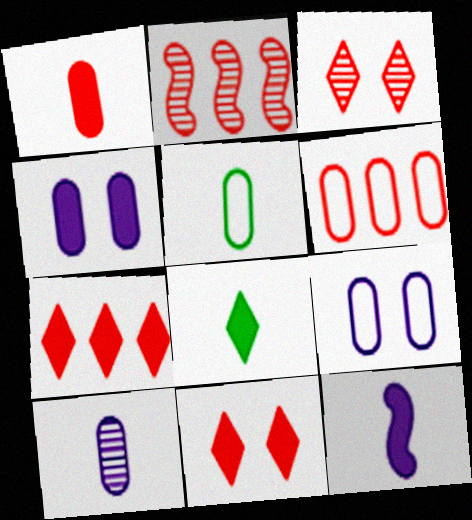[[1, 5, 10], 
[1, 8, 12], 
[2, 6, 7], 
[2, 8, 9], 
[5, 6, 9]]